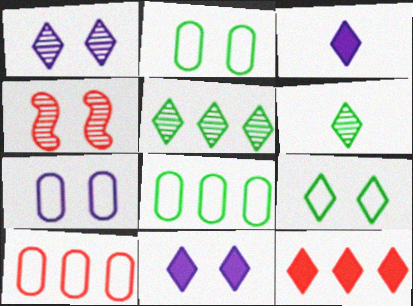[[2, 4, 11], 
[3, 4, 8]]